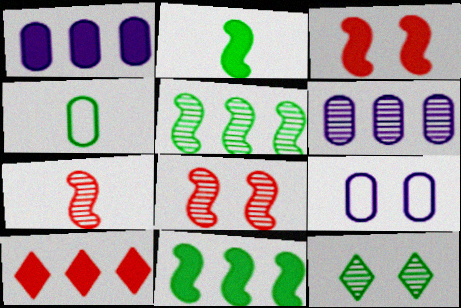[[1, 10, 11], 
[3, 9, 12], 
[4, 11, 12], 
[6, 7, 12]]